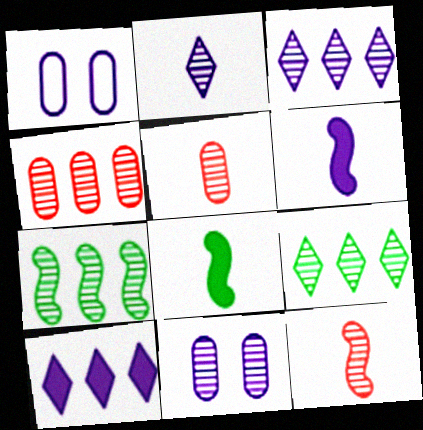[[1, 3, 6], 
[3, 4, 7], 
[9, 11, 12]]